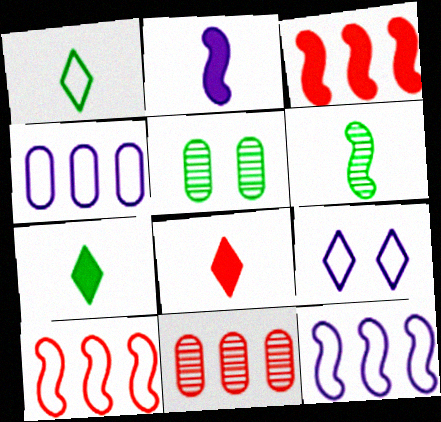[[5, 8, 12]]